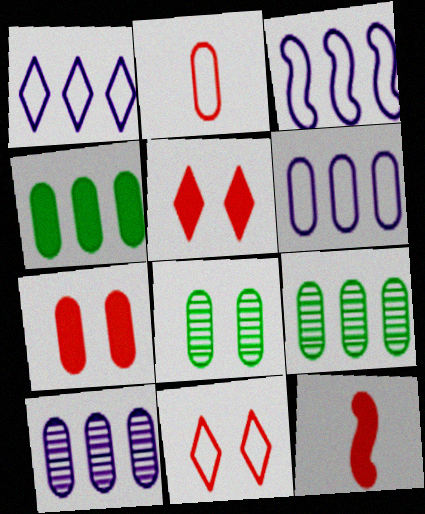[[1, 3, 6], 
[1, 8, 12]]